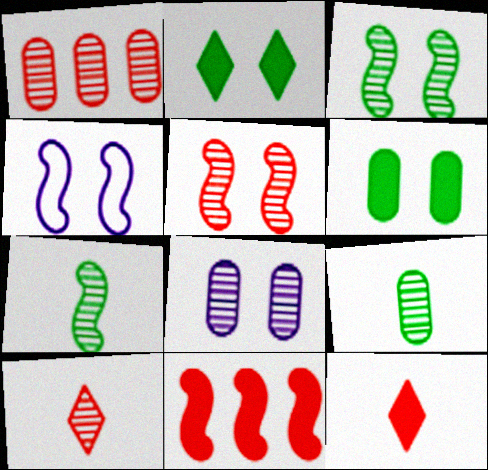[[1, 5, 10], 
[1, 8, 9], 
[4, 7, 11]]